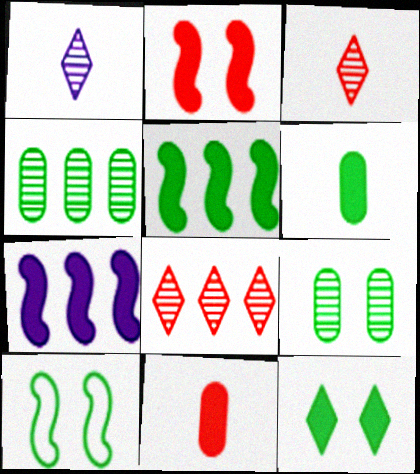[[5, 6, 12], 
[7, 11, 12], 
[9, 10, 12]]